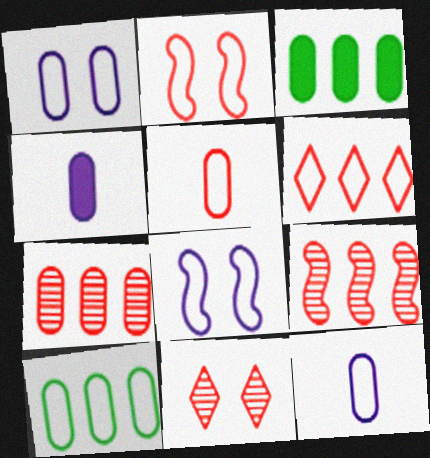[[1, 5, 10], 
[2, 5, 6]]